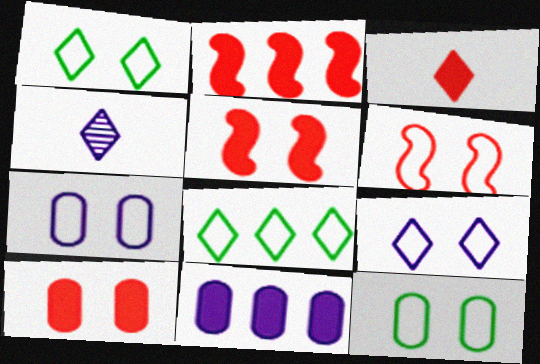[[1, 6, 7], 
[2, 3, 10], 
[2, 4, 12], 
[6, 9, 12]]